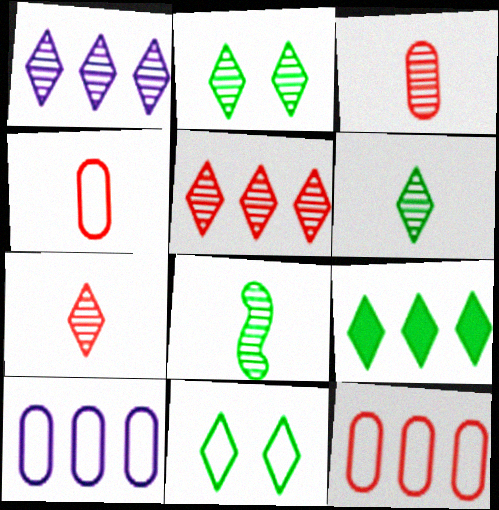[[1, 2, 7], 
[6, 9, 11]]